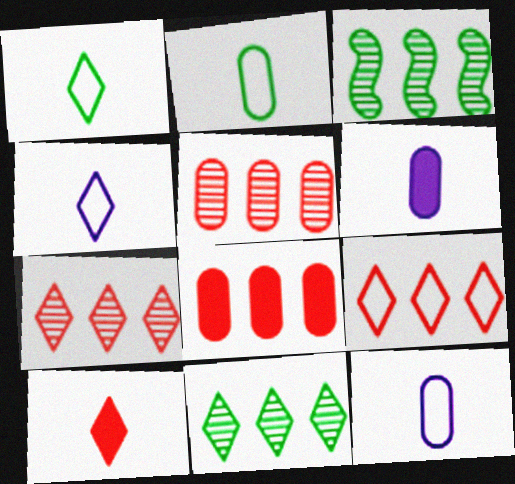[]